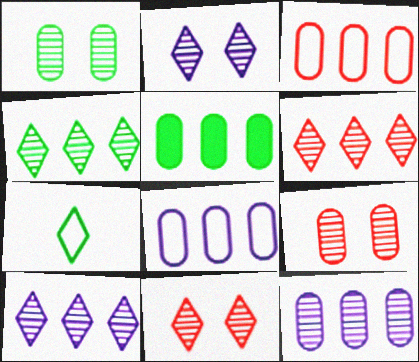[[3, 5, 12], 
[4, 6, 10]]